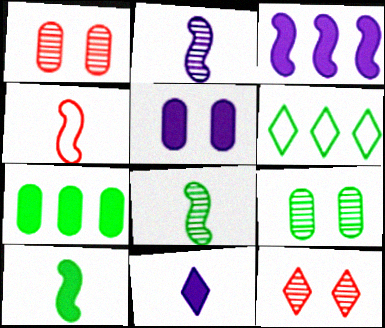[[2, 4, 10], 
[3, 5, 11], 
[6, 9, 10], 
[6, 11, 12]]